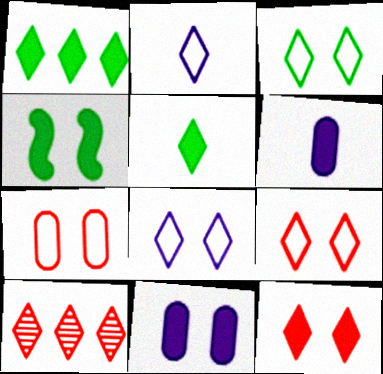[[3, 8, 9], 
[4, 11, 12], 
[5, 8, 10]]